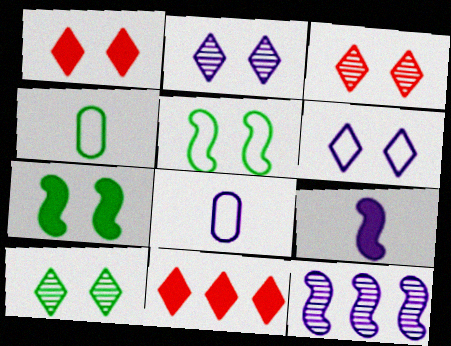[[1, 4, 12], 
[1, 6, 10], 
[2, 3, 10]]